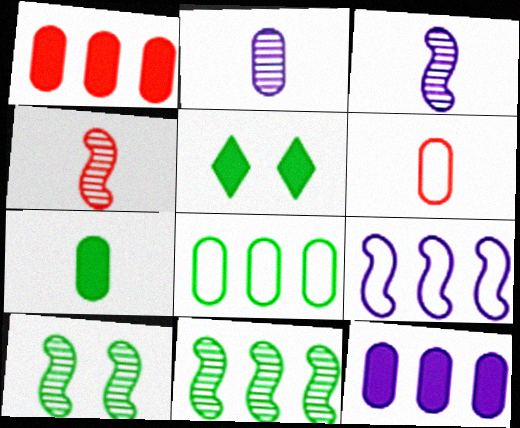[[2, 6, 7]]